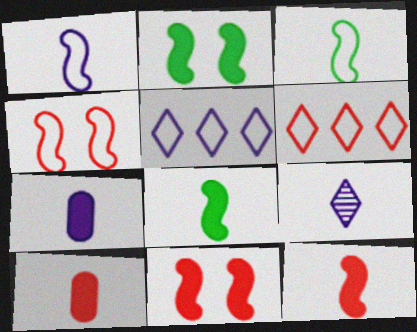[[1, 7, 9], 
[3, 9, 10]]